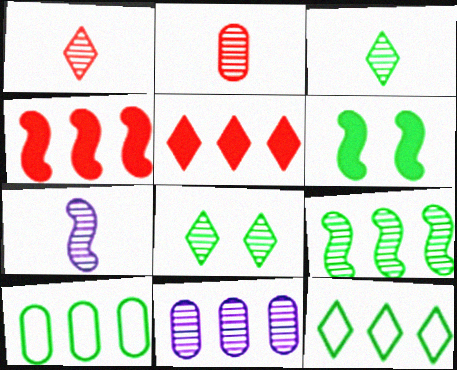[[2, 3, 7], 
[3, 6, 10], 
[4, 11, 12]]